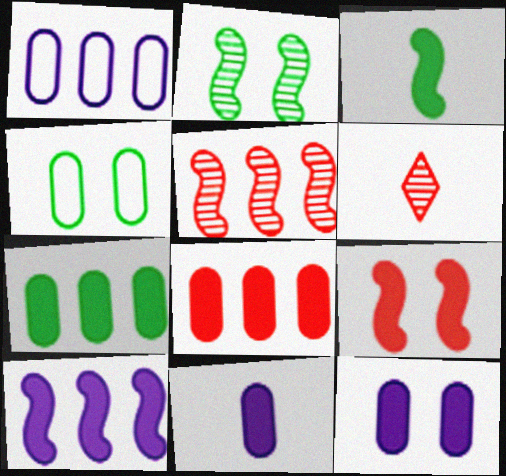[[3, 9, 10], 
[4, 6, 10]]